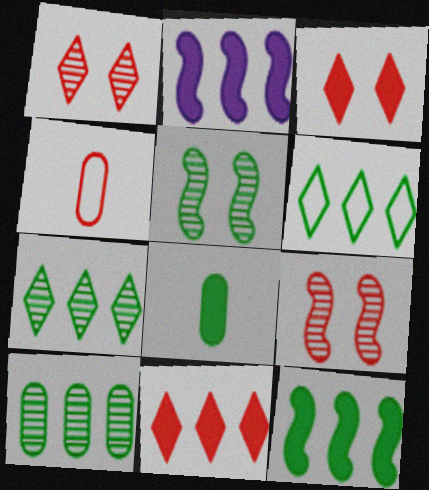[[2, 3, 8], 
[4, 9, 11], 
[5, 6, 8], 
[6, 10, 12]]